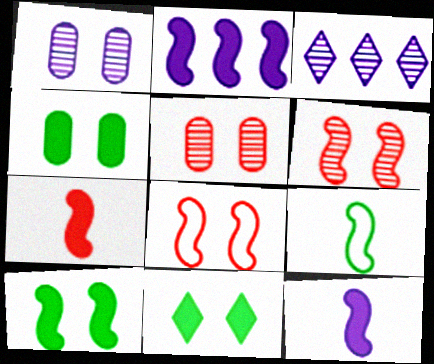[[1, 8, 11], 
[2, 6, 9], 
[2, 7, 10], 
[4, 10, 11]]